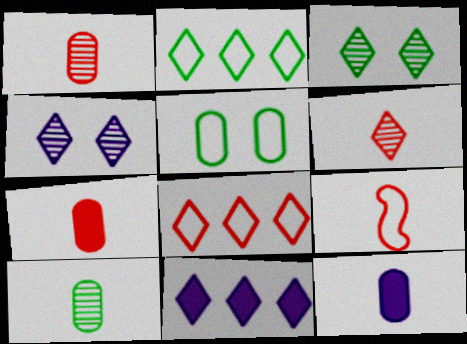[[6, 7, 9]]